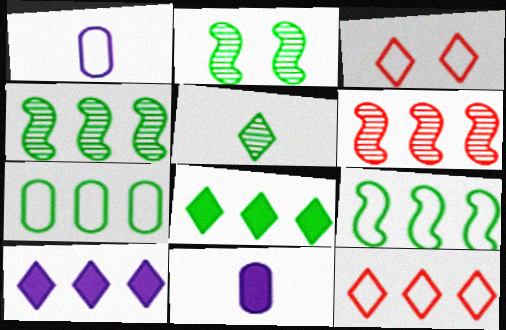[[1, 3, 9], 
[2, 11, 12], 
[3, 4, 11], 
[3, 5, 10], 
[4, 7, 8], 
[6, 7, 10]]